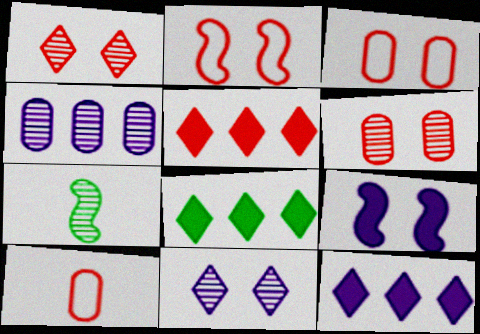[[1, 4, 7], 
[3, 7, 12], 
[5, 8, 12]]